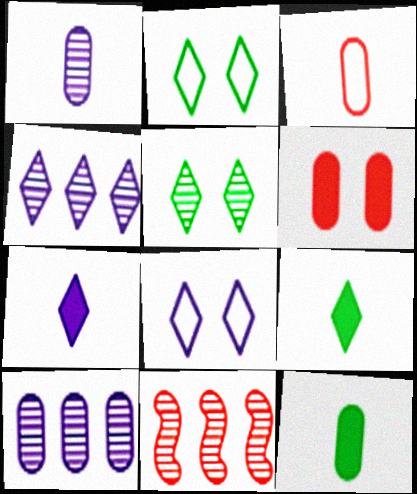[[1, 3, 12], 
[1, 5, 11], 
[4, 7, 8], 
[8, 11, 12]]